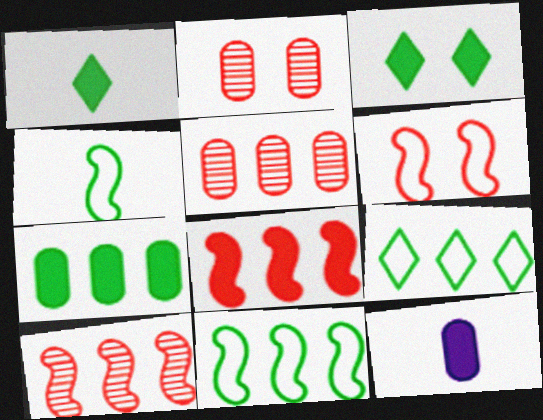[[3, 8, 12]]